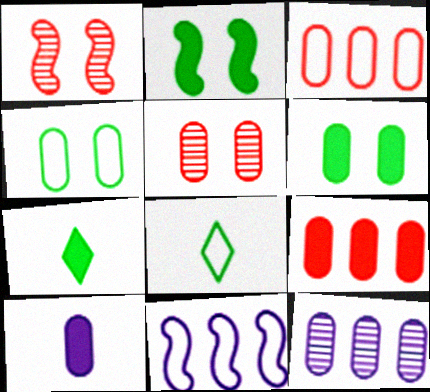[[5, 7, 11], 
[6, 9, 10]]